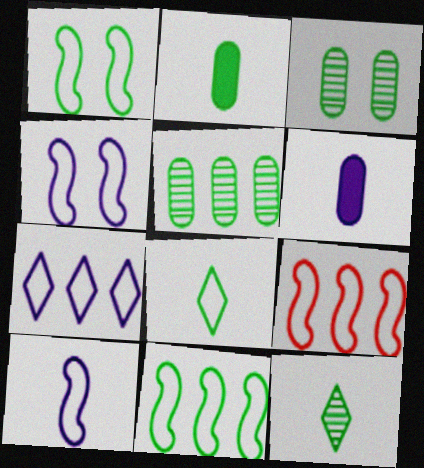[[1, 9, 10]]